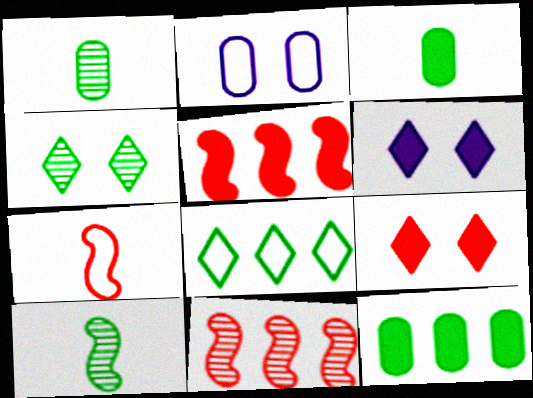[[2, 7, 8], 
[3, 5, 6]]